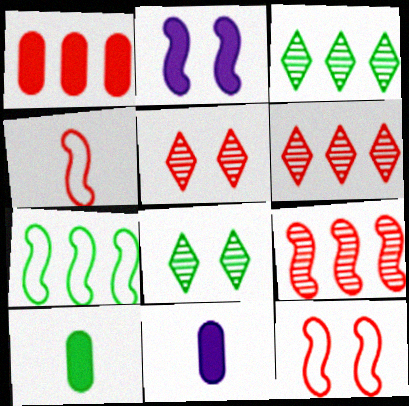[[1, 4, 5], 
[3, 11, 12], 
[5, 7, 11], 
[7, 8, 10]]